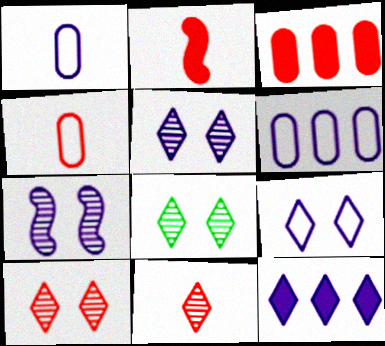[[1, 7, 12], 
[2, 4, 11], 
[2, 6, 8], 
[5, 8, 10]]